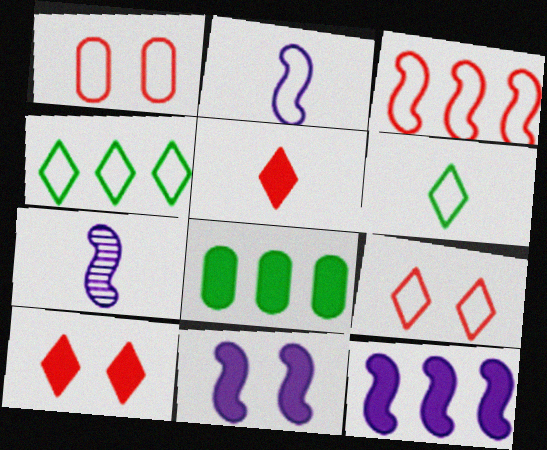[[1, 2, 4], 
[5, 8, 11], 
[7, 8, 9]]